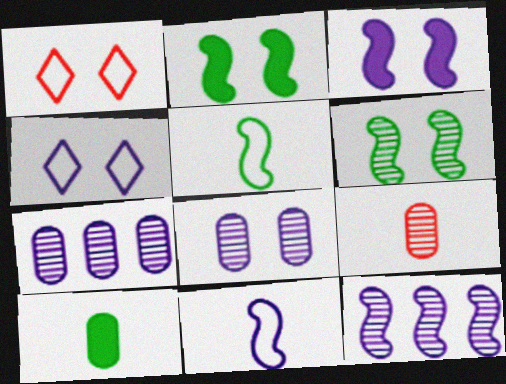[[1, 2, 8], 
[1, 10, 12], 
[3, 4, 8], 
[3, 11, 12]]